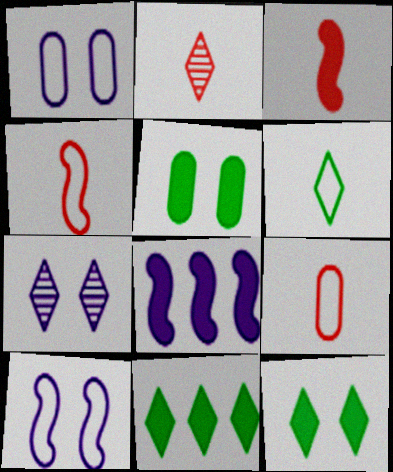[[2, 3, 9]]